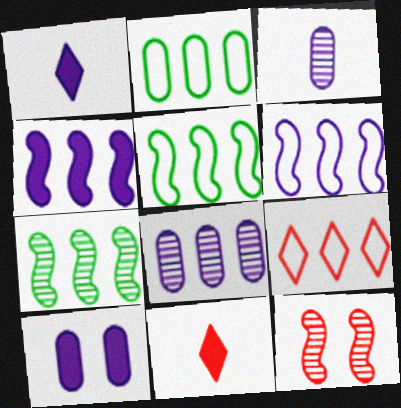[[1, 2, 12], 
[1, 4, 10], 
[2, 6, 9]]